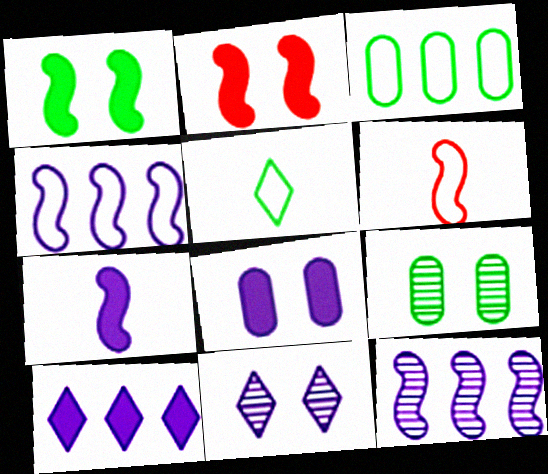[[1, 6, 12], 
[6, 9, 10], 
[7, 8, 10]]